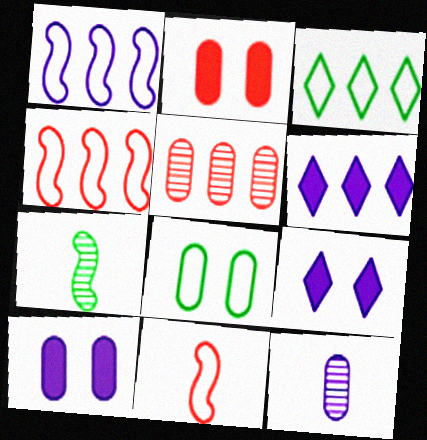[[1, 9, 12]]